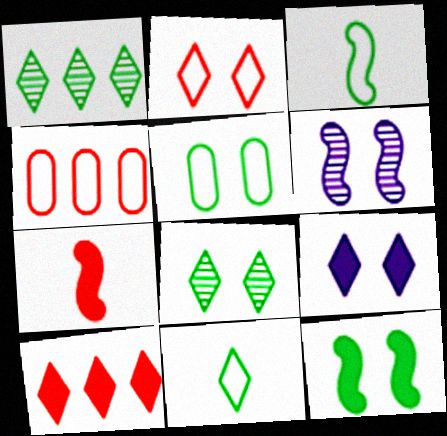[[2, 8, 9], 
[5, 8, 12]]